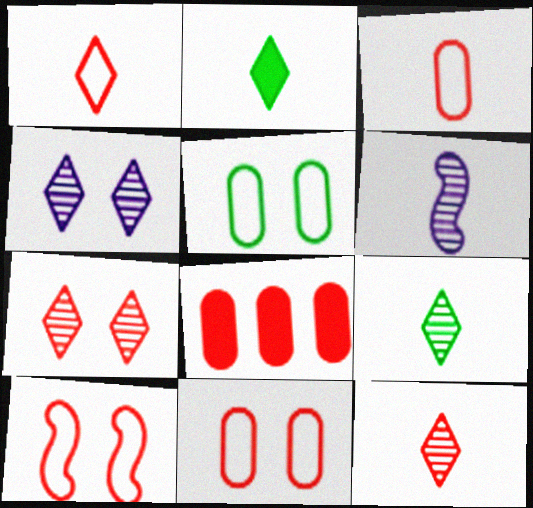[[2, 3, 6], 
[8, 10, 12]]